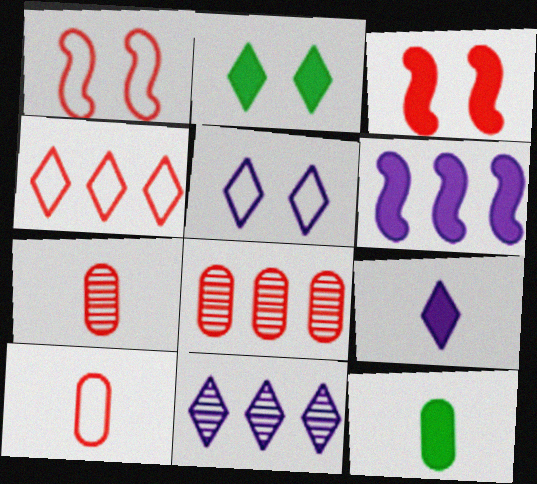[[1, 4, 10], 
[1, 11, 12], 
[3, 4, 7], 
[5, 9, 11]]